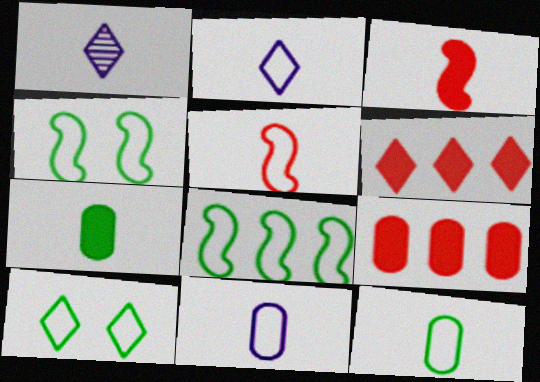[[1, 3, 12], 
[1, 4, 9], 
[1, 5, 7], 
[1, 6, 10], 
[2, 5, 12], 
[8, 10, 12]]